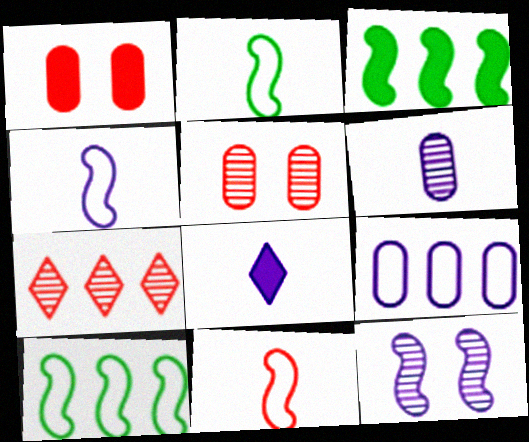[[1, 3, 8], 
[1, 7, 11], 
[2, 4, 11], 
[3, 7, 9], 
[3, 11, 12], 
[4, 6, 8], 
[5, 8, 10], 
[8, 9, 12]]